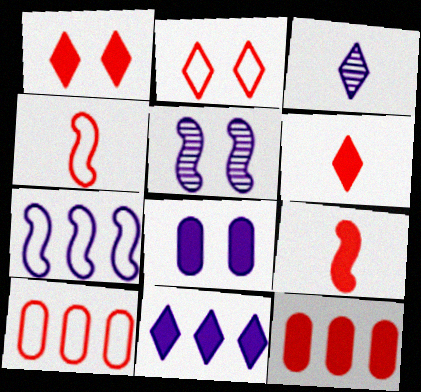[[1, 9, 12], 
[2, 4, 10], 
[3, 7, 8]]